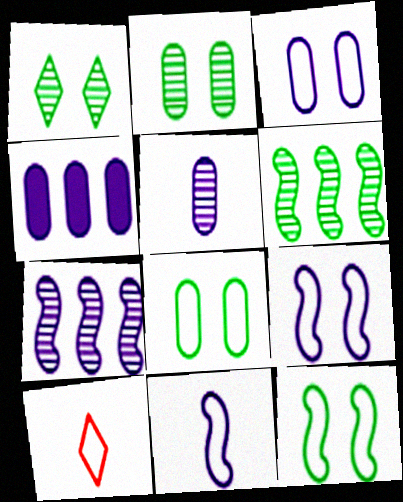[[3, 4, 5]]